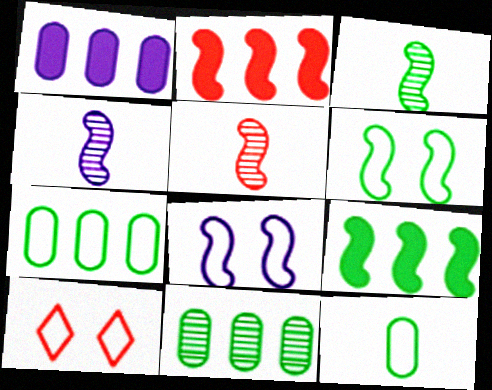[[1, 3, 10], 
[2, 3, 8], 
[2, 4, 6], 
[3, 4, 5], 
[3, 6, 9], 
[5, 8, 9]]